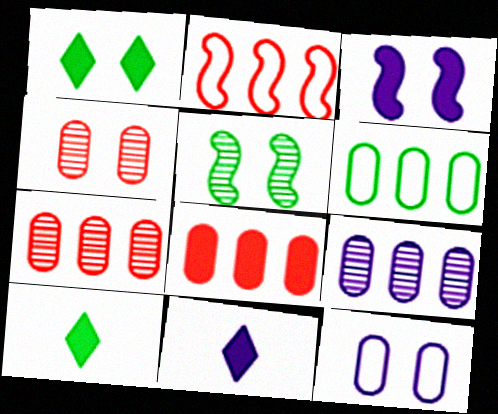[[3, 8, 10], 
[5, 6, 10], 
[6, 8, 9]]